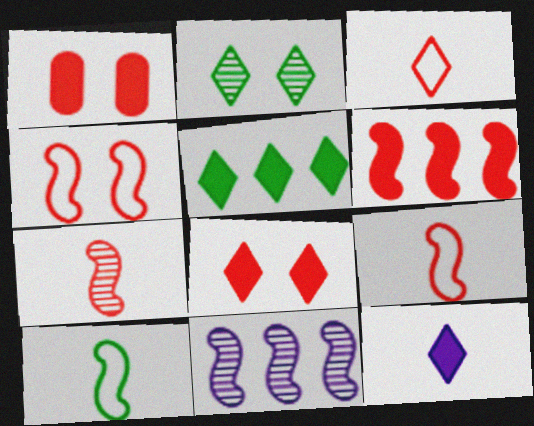[[4, 6, 7], 
[5, 8, 12]]